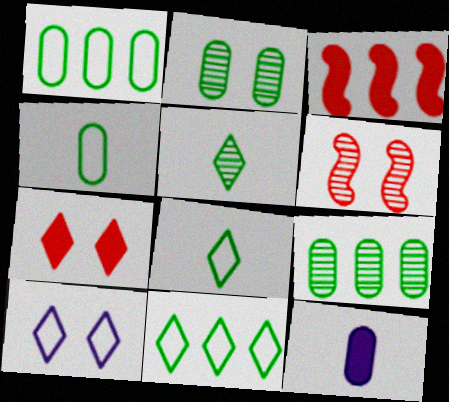[[6, 11, 12]]